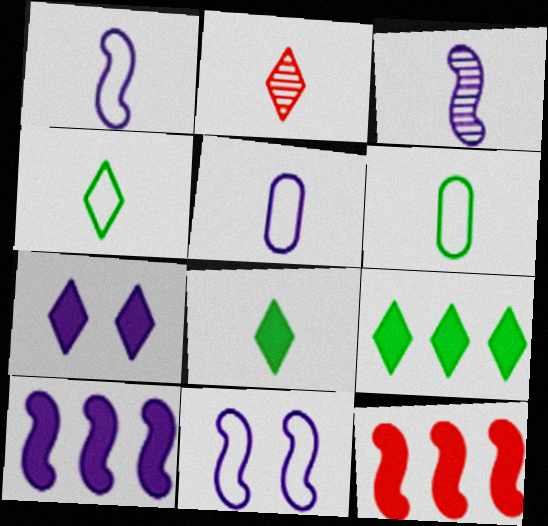[[3, 10, 11]]